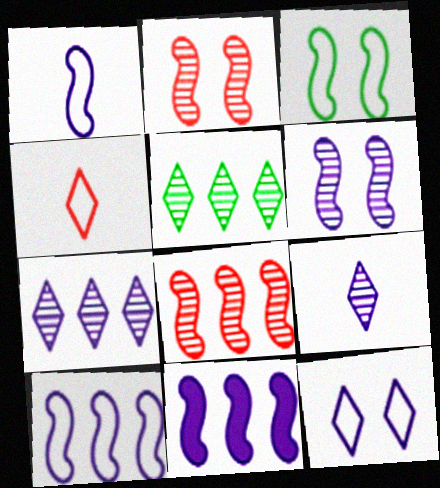[[1, 6, 11]]